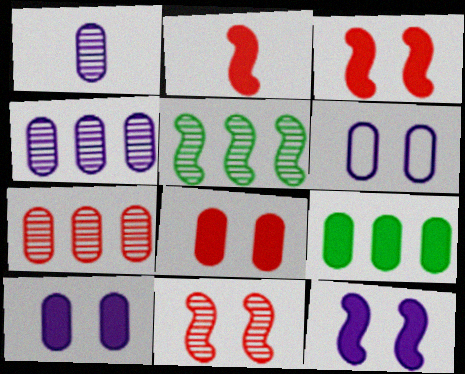[]